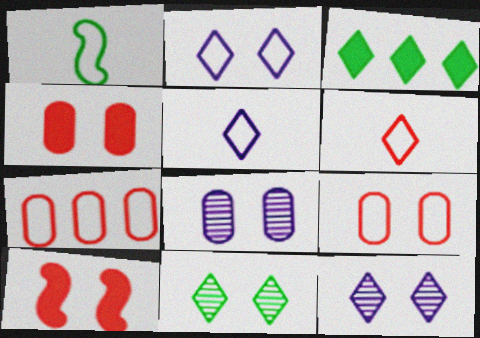[[1, 2, 7], 
[3, 6, 12]]